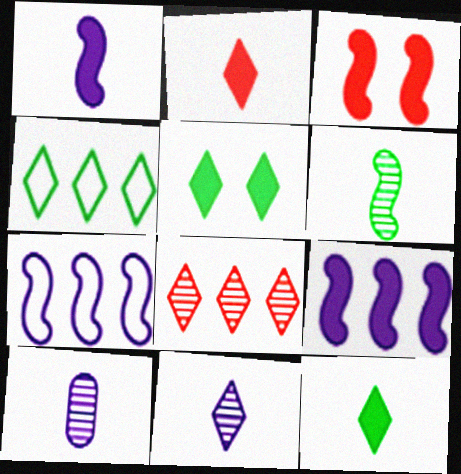[[3, 4, 10], 
[3, 6, 7]]